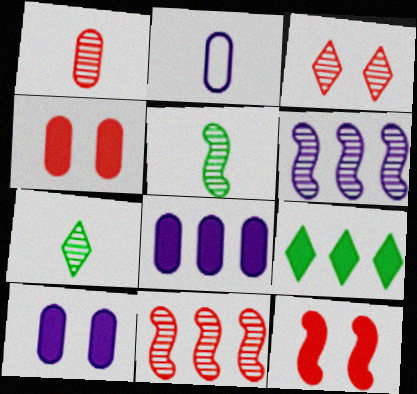[[1, 3, 11]]